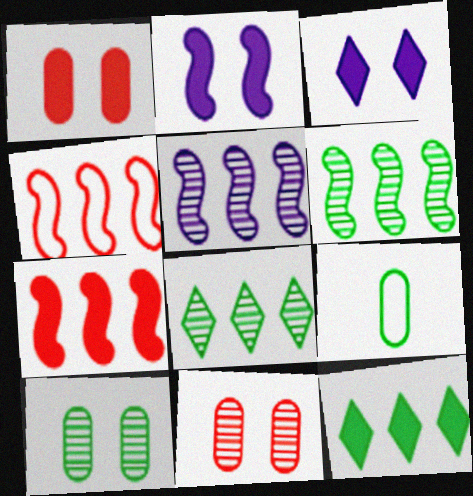[]